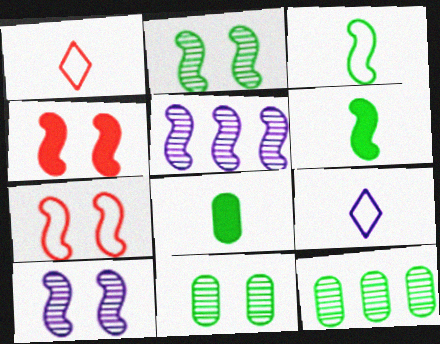[[3, 4, 5], 
[4, 9, 12], 
[5, 6, 7]]